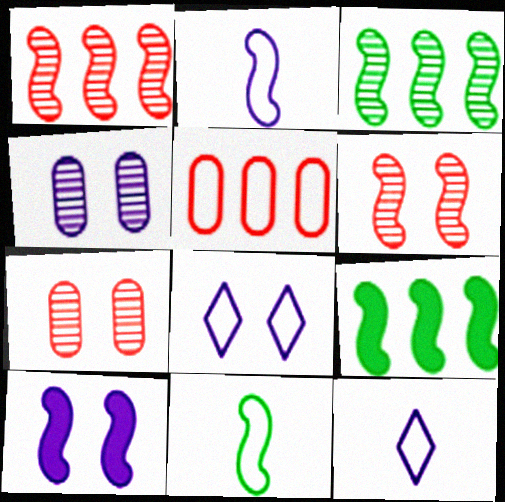[[1, 10, 11], 
[2, 6, 9], 
[4, 8, 10], 
[5, 8, 11], 
[7, 9, 12]]